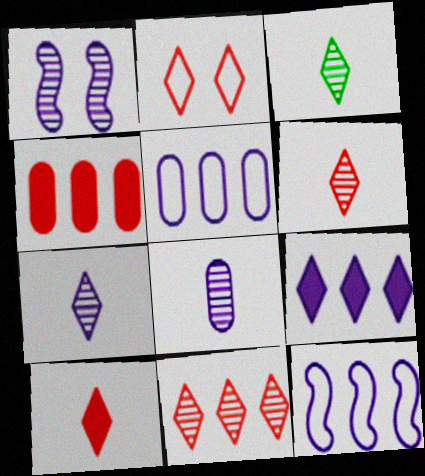[[2, 3, 9], 
[2, 10, 11], 
[3, 6, 7]]